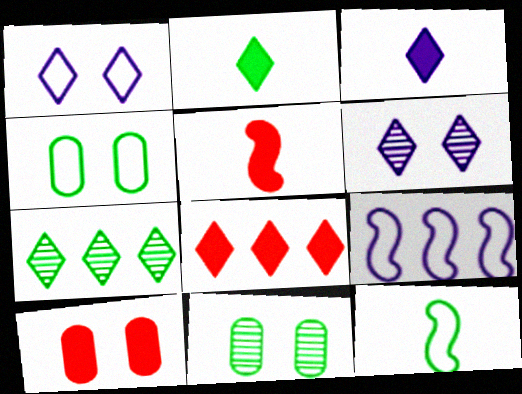[[5, 8, 10]]